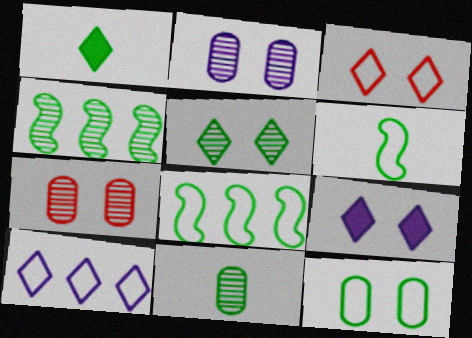[[1, 4, 12], 
[1, 6, 11], 
[3, 5, 9], 
[4, 5, 11]]